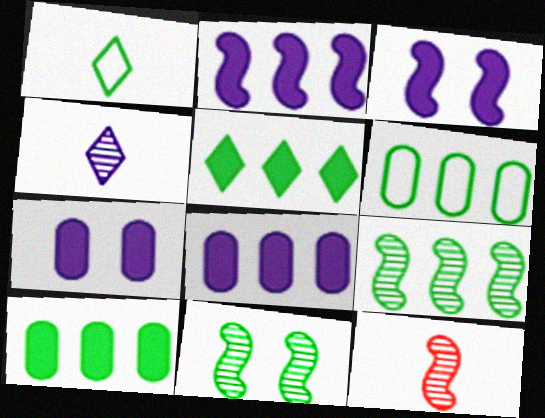[[1, 10, 11], 
[5, 6, 9]]